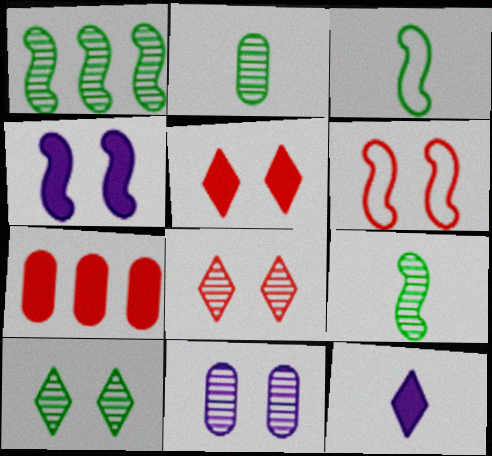[[1, 2, 10]]